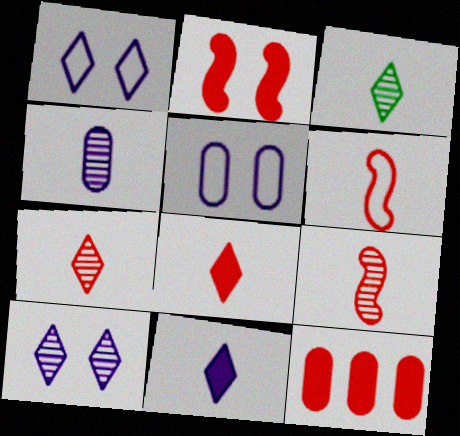[[2, 8, 12], 
[3, 4, 9]]